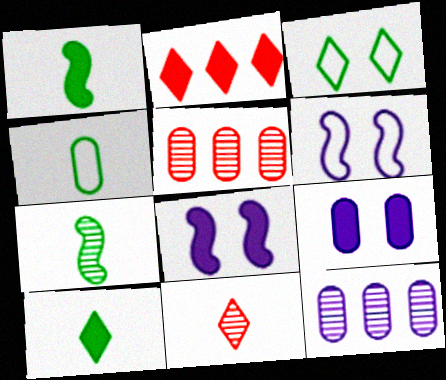[[1, 2, 9], 
[4, 5, 9], 
[4, 7, 10], 
[5, 6, 10]]